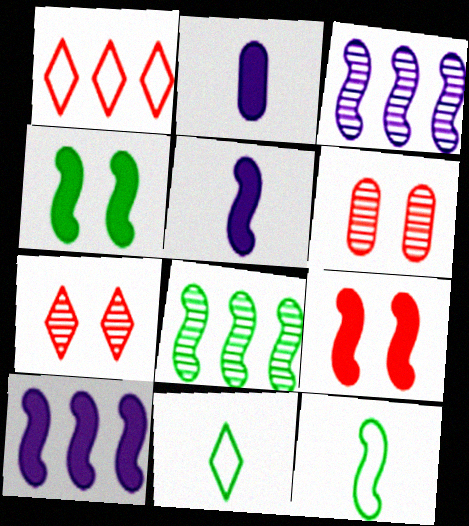[[3, 9, 12], 
[4, 8, 12], 
[6, 10, 11]]